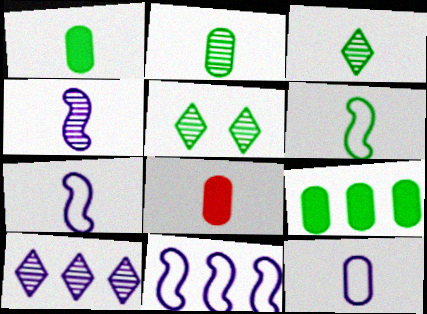[[1, 3, 6], 
[2, 8, 12], 
[3, 7, 8], 
[5, 6, 9], 
[5, 8, 11]]